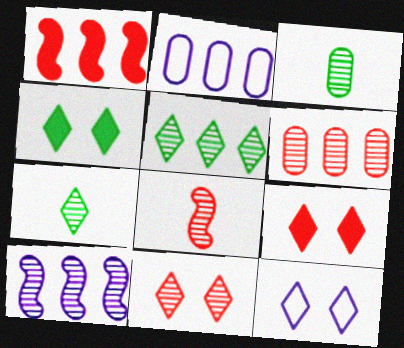[[1, 2, 5], 
[1, 3, 12], 
[2, 4, 8], 
[3, 10, 11], 
[4, 11, 12], 
[5, 6, 10], 
[6, 8, 11]]